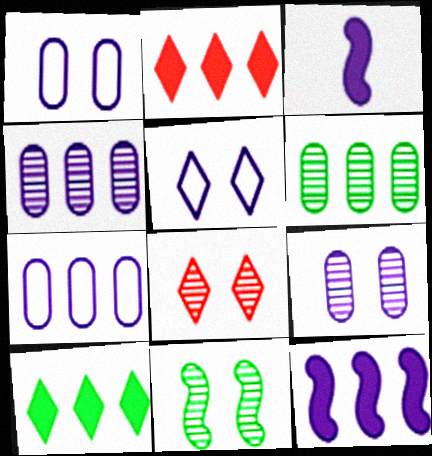[[3, 4, 5], 
[8, 9, 11]]